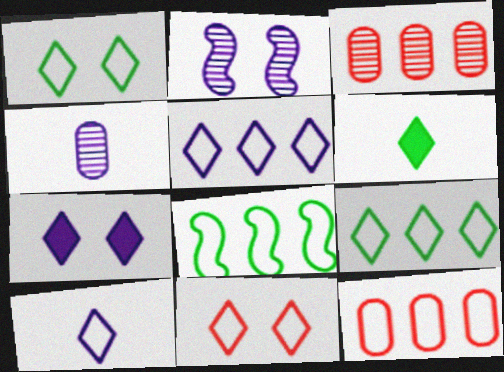[[2, 6, 12], 
[5, 8, 12], 
[9, 10, 11]]